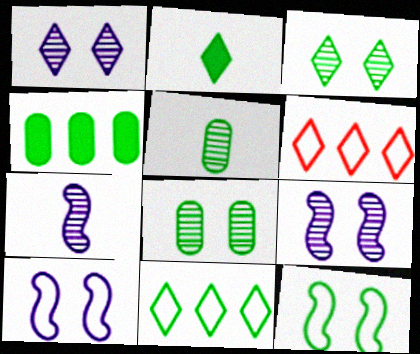[[1, 2, 6], 
[2, 3, 11]]